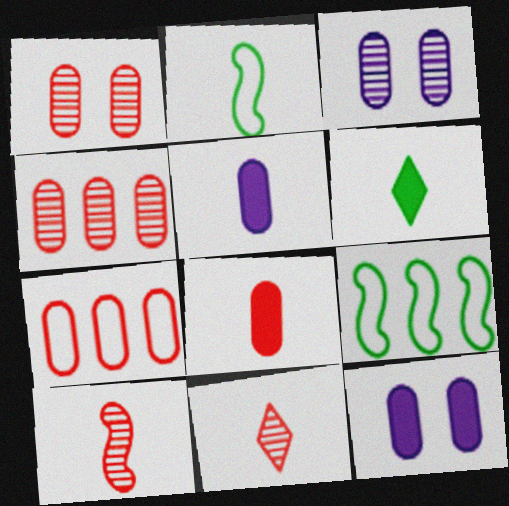[[1, 7, 8], 
[2, 5, 11], 
[9, 11, 12]]